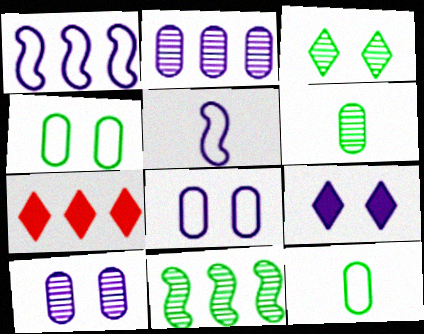[[2, 5, 9], 
[3, 6, 11]]